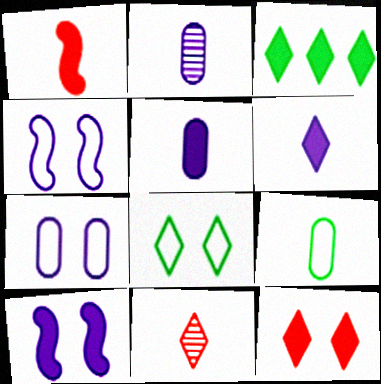[[3, 6, 12]]